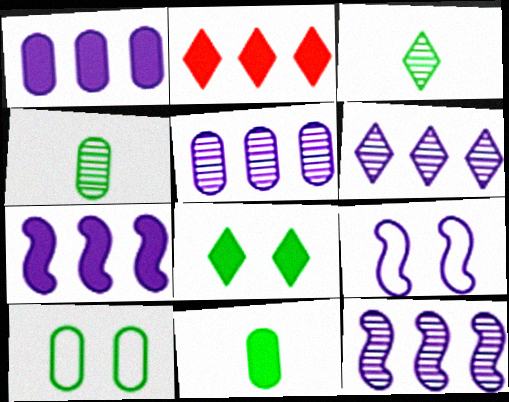[[2, 4, 9], 
[5, 6, 12]]